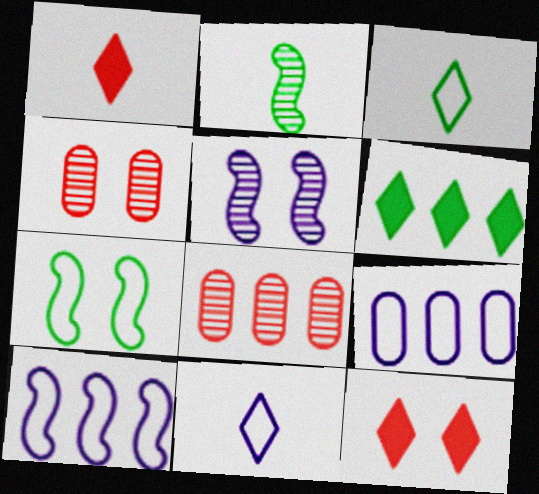[[2, 9, 12], 
[6, 8, 10]]